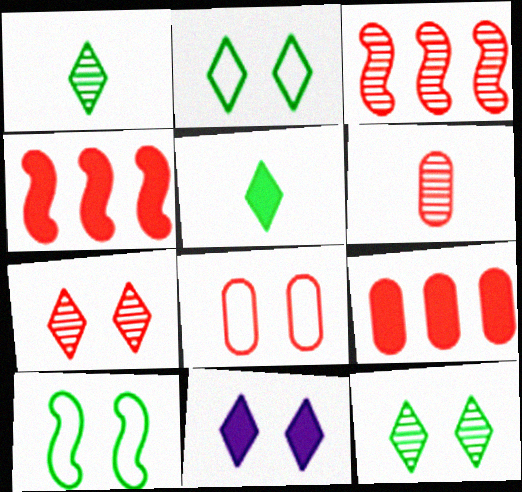[[2, 7, 11], 
[3, 6, 7], 
[6, 8, 9]]